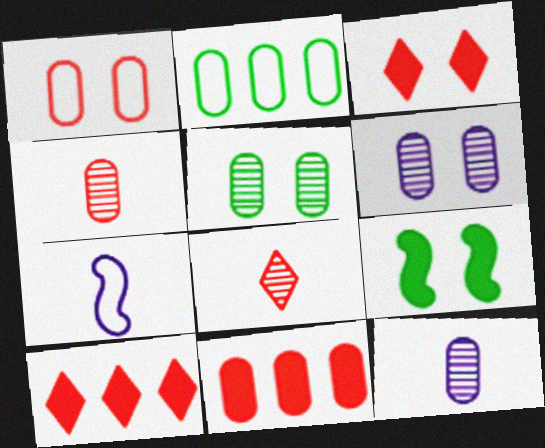[[1, 4, 11], 
[5, 7, 10]]